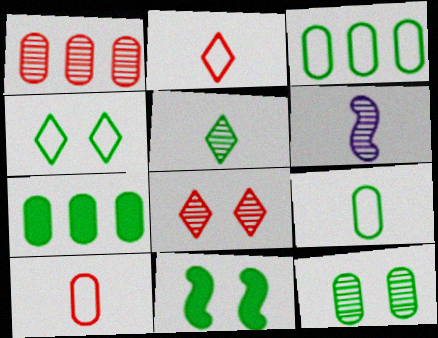[[3, 5, 11], 
[4, 11, 12], 
[7, 9, 12]]